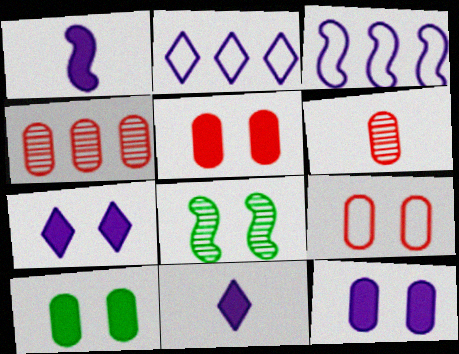[[5, 10, 12], 
[7, 8, 9]]